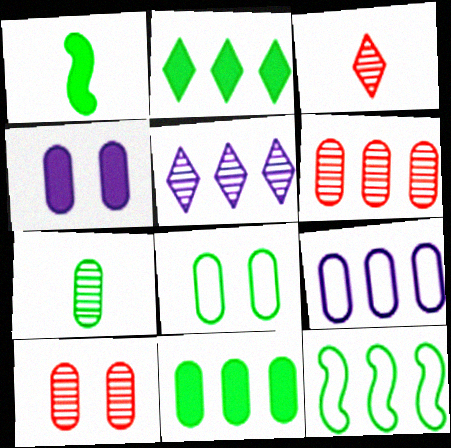[[3, 4, 12], 
[4, 8, 10], 
[6, 9, 11], 
[7, 8, 11]]